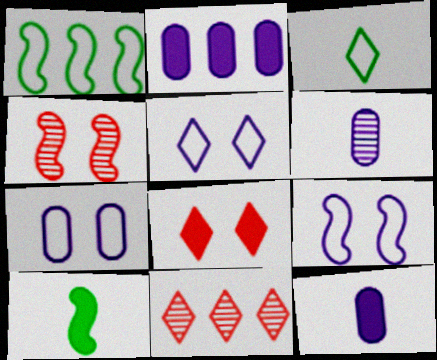[[1, 2, 11], 
[1, 6, 8], 
[2, 3, 4], 
[2, 6, 7], 
[2, 8, 10], 
[5, 7, 9], 
[7, 10, 11]]